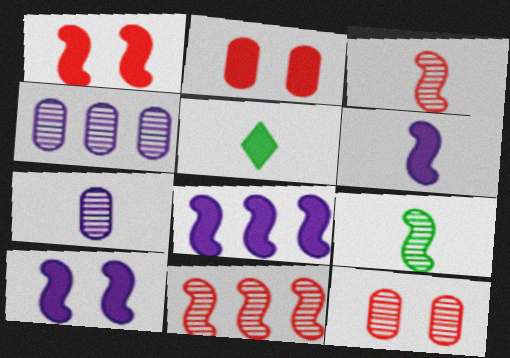[[2, 5, 8], 
[6, 8, 10]]